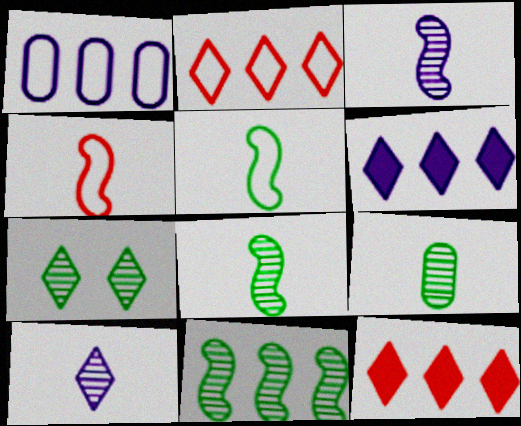[[1, 11, 12], 
[7, 9, 11]]